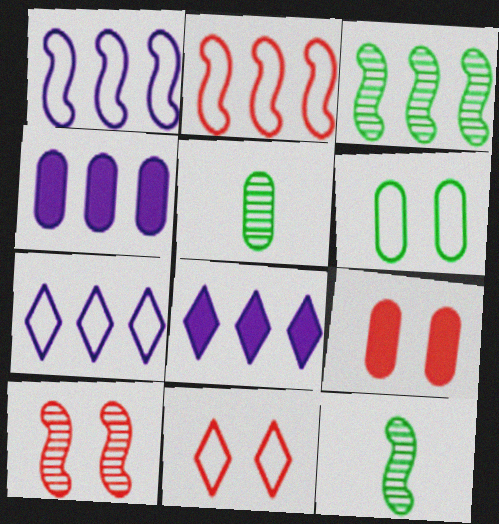[[4, 11, 12], 
[7, 9, 12], 
[9, 10, 11]]